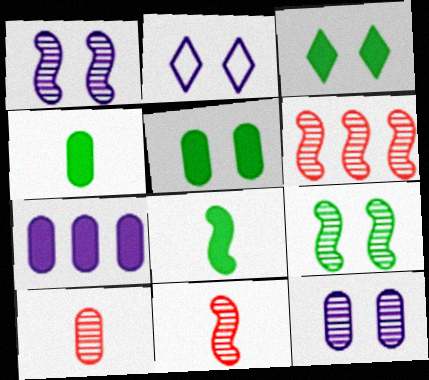[[2, 4, 6]]